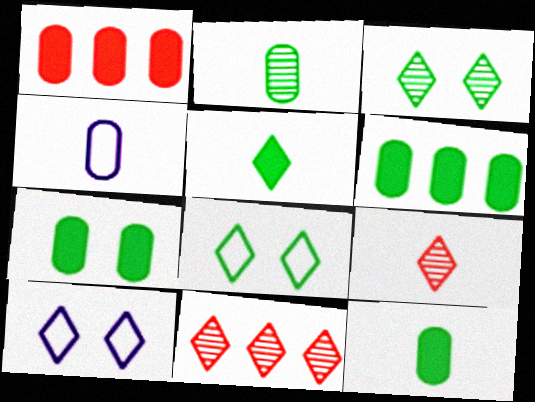[[5, 10, 11], 
[6, 7, 12]]